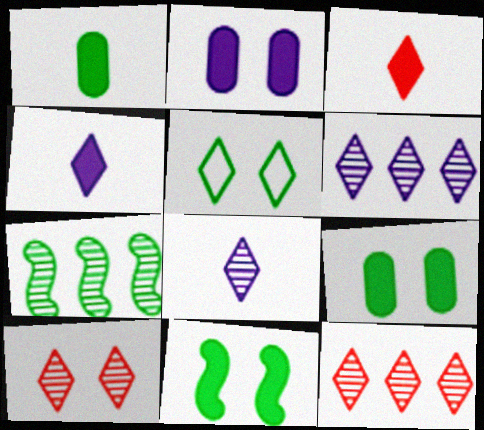[[1, 5, 7], 
[3, 5, 6], 
[4, 5, 12]]